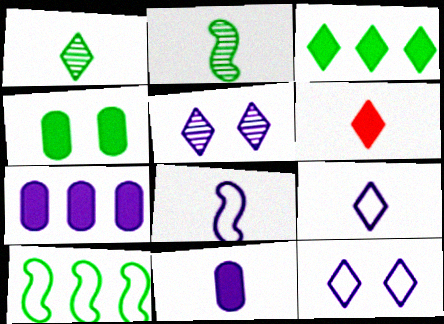[[1, 4, 10], 
[1, 6, 9], 
[5, 7, 8]]